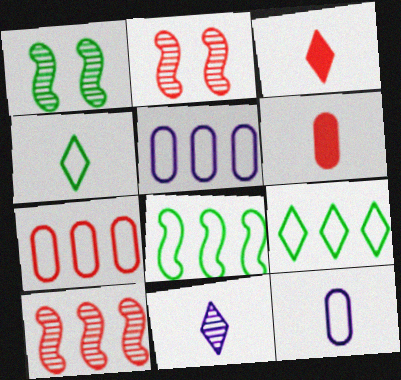[[1, 3, 5], 
[2, 3, 7], 
[3, 4, 11]]